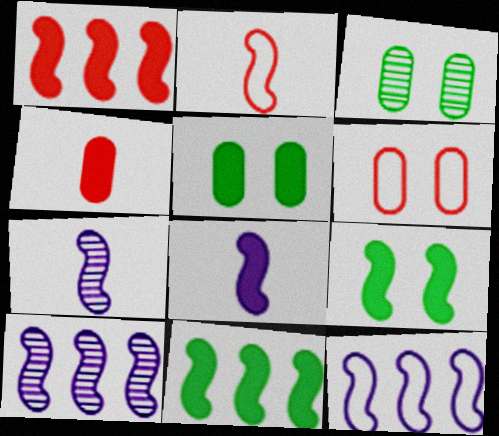[[1, 8, 9], 
[2, 9, 10]]